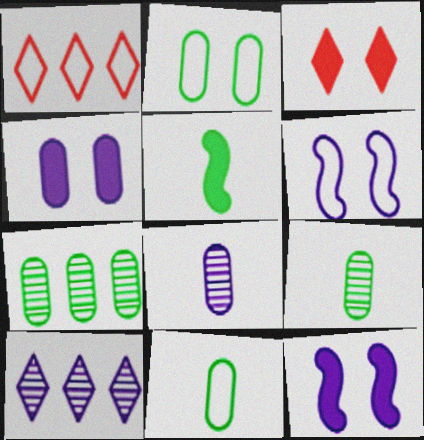[[1, 6, 11], 
[1, 9, 12]]